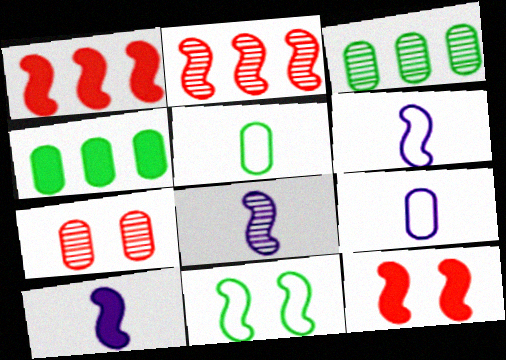[[1, 8, 11], 
[2, 10, 11], 
[4, 7, 9], 
[6, 8, 10]]